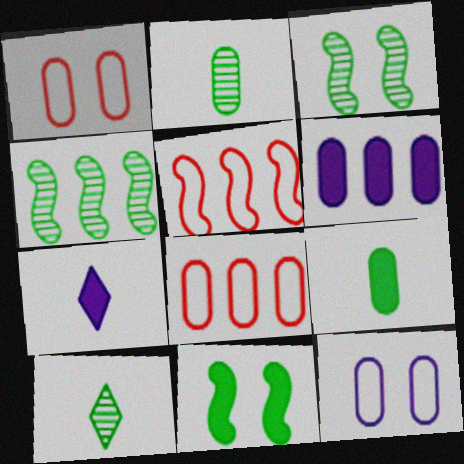[[1, 2, 6], 
[1, 4, 7], 
[3, 7, 8]]